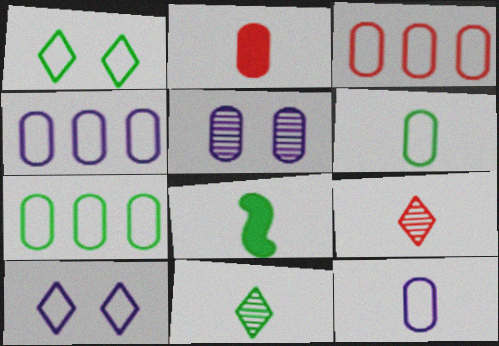[[2, 5, 7], 
[3, 4, 7], 
[6, 8, 11], 
[8, 9, 12]]